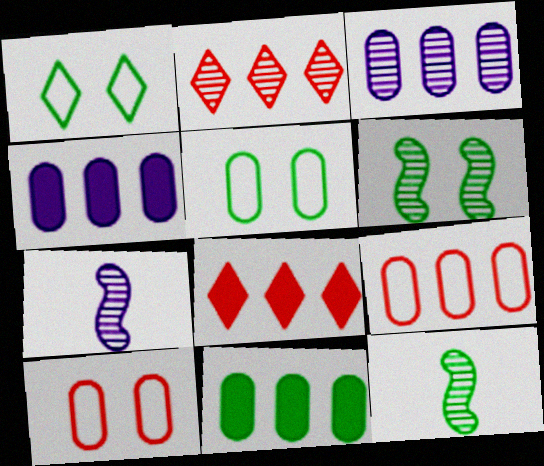[[1, 11, 12], 
[3, 9, 11], 
[5, 7, 8]]